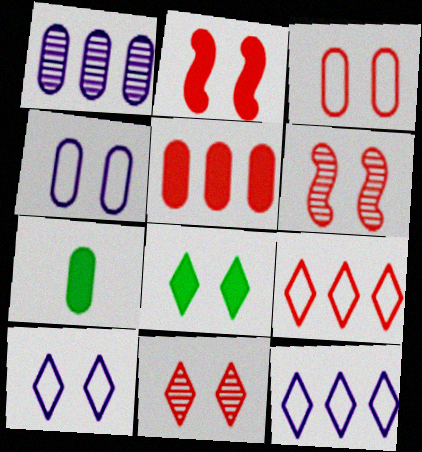[[1, 3, 7], 
[2, 3, 11], 
[4, 6, 8], 
[6, 7, 12], 
[8, 10, 11]]